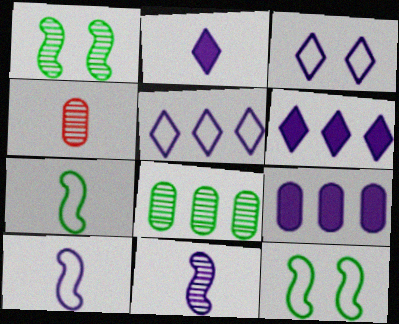[[2, 4, 7], 
[3, 9, 11], 
[4, 6, 12]]